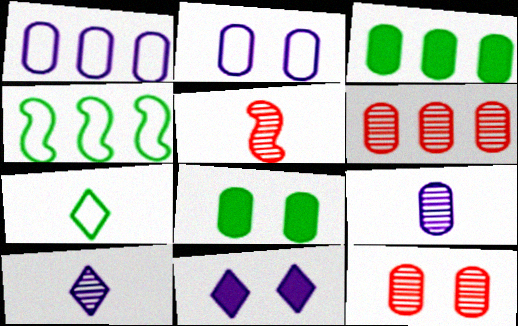[[1, 3, 6], 
[2, 8, 12]]